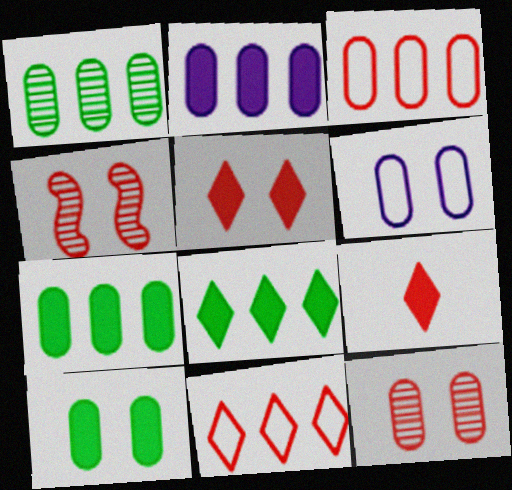[[1, 2, 3], 
[3, 4, 9], 
[6, 10, 12]]